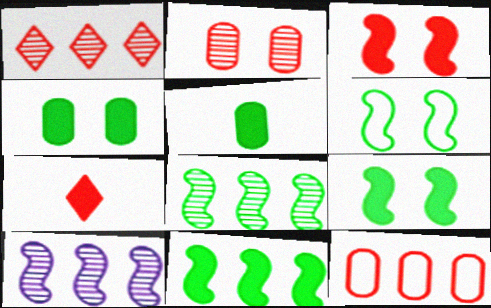[]